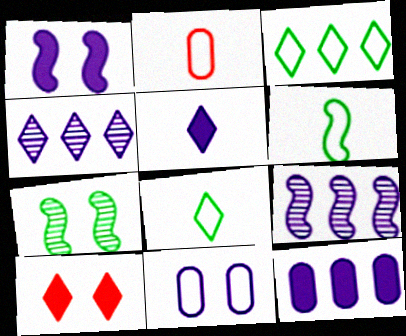[[1, 5, 12], 
[4, 8, 10], 
[5, 9, 11], 
[7, 10, 11]]